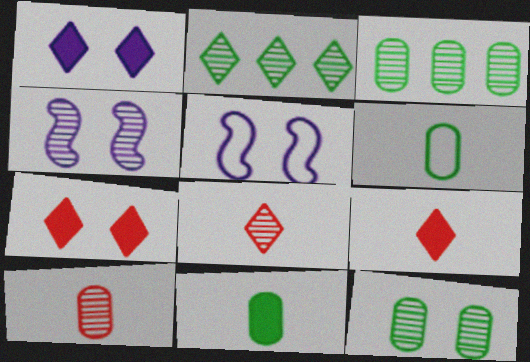[[2, 4, 10], 
[3, 4, 8], 
[3, 5, 9], 
[5, 7, 12]]